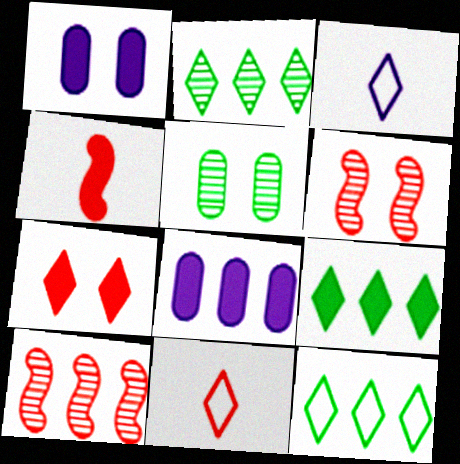[[1, 4, 9], 
[2, 3, 7], 
[2, 9, 12], 
[8, 10, 12]]